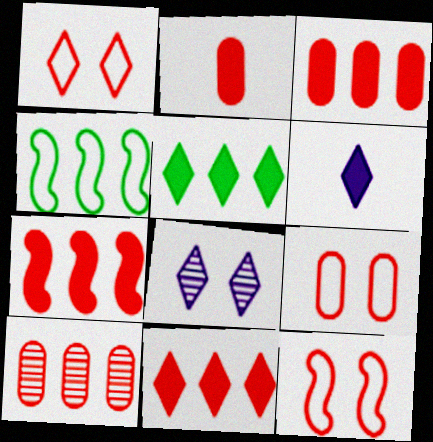[[1, 9, 12], 
[2, 4, 8], 
[2, 9, 10], 
[3, 7, 11]]